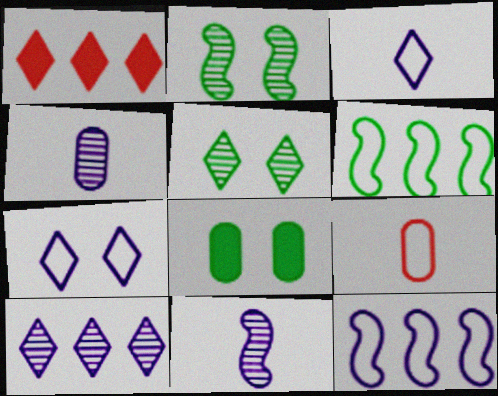[[1, 3, 5], 
[6, 7, 9]]